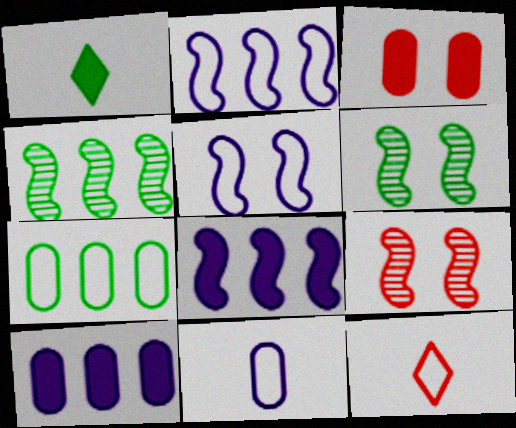[[1, 3, 8], 
[1, 6, 7], 
[5, 7, 12], 
[6, 10, 12]]